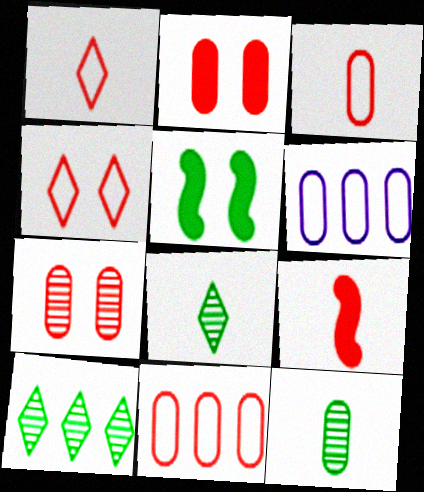[[2, 6, 12]]